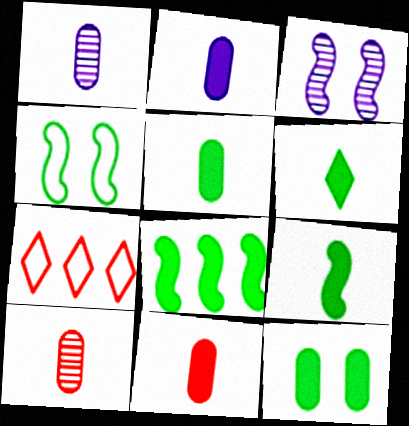[[2, 5, 11], 
[3, 5, 7], 
[5, 6, 9], 
[6, 8, 12]]